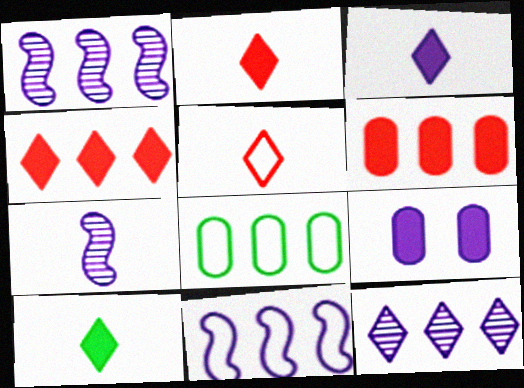[[1, 4, 8], 
[2, 3, 10]]